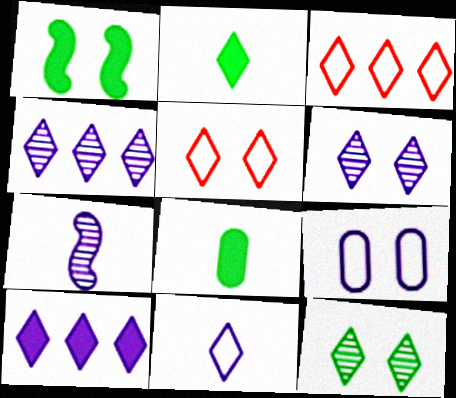[[2, 3, 6], 
[2, 4, 5], 
[6, 10, 11], 
[7, 9, 10]]